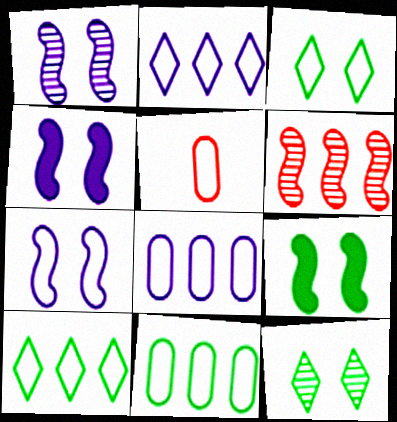[[1, 4, 7], 
[5, 7, 10]]